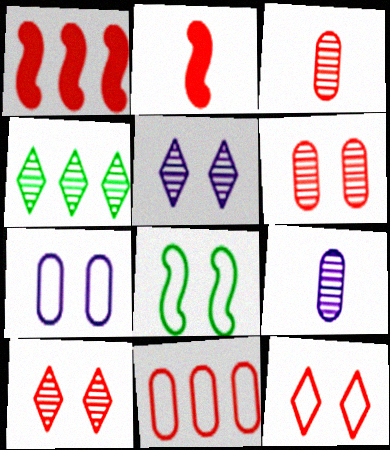[[1, 3, 12], 
[2, 4, 7], 
[2, 10, 11], 
[7, 8, 12]]